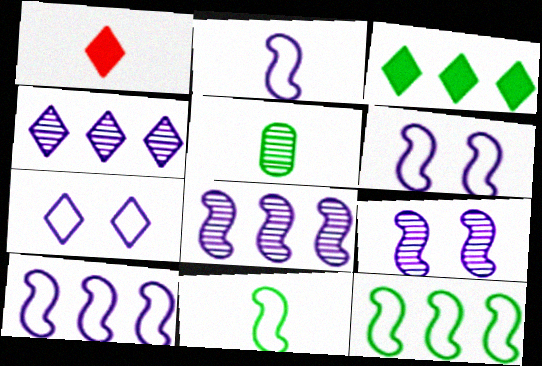[[1, 2, 5], 
[2, 6, 10]]